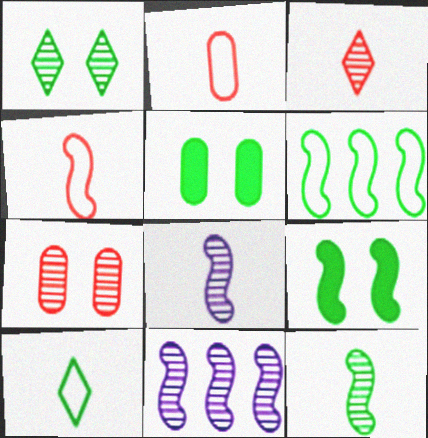[[4, 9, 11], 
[6, 9, 12]]